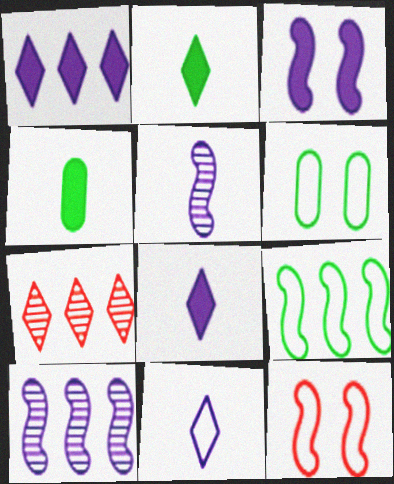[]